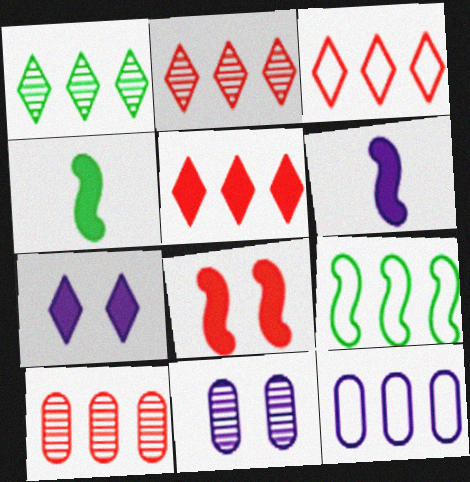[[2, 3, 5], 
[3, 4, 11], 
[3, 9, 12]]